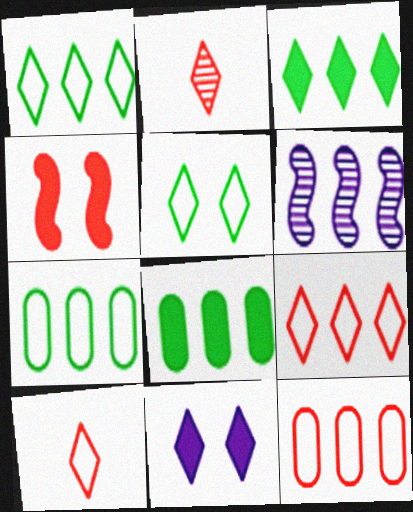[[1, 2, 11], 
[2, 4, 12], 
[3, 6, 12], 
[6, 8, 9]]